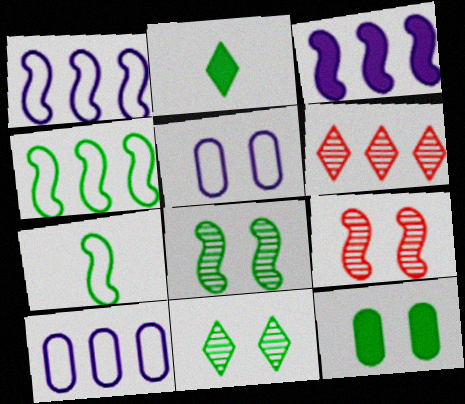[[2, 9, 10], 
[3, 7, 9]]